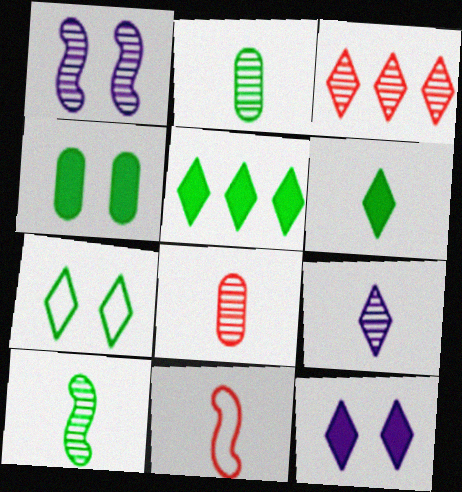[[1, 2, 3], 
[8, 9, 10]]